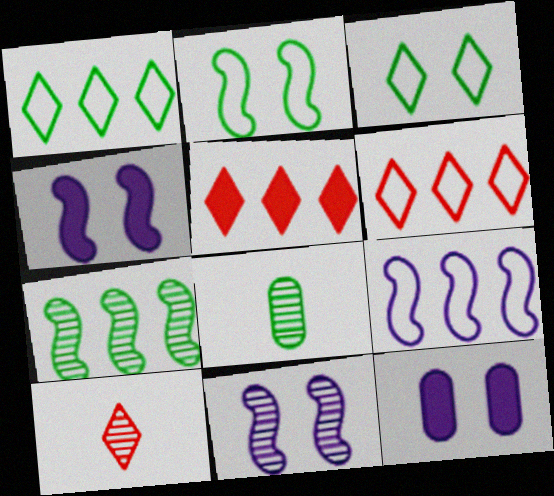[[4, 6, 8]]